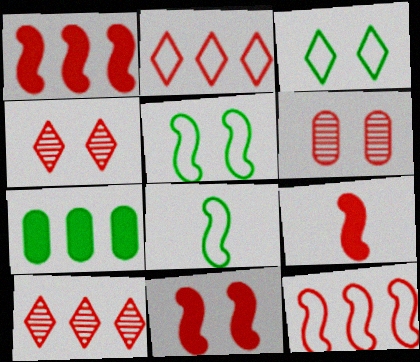[[1, 9, 11], 
[2, 6, 9]]